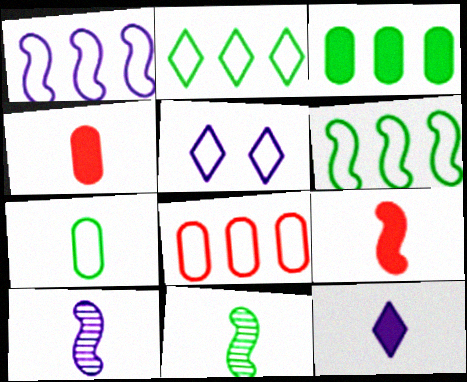[[1, 2, 8]]